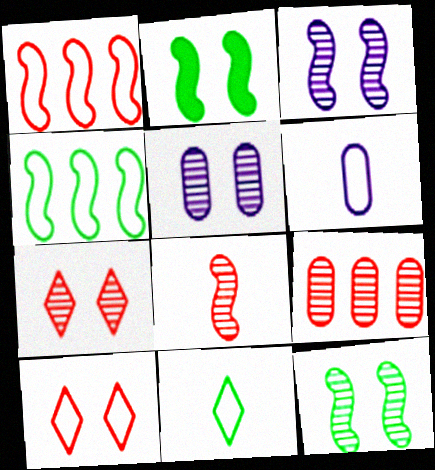[[2, 5, 10], 
[4, 6, 10], 
[5, 7, 12], 
[7, 8, 9]]